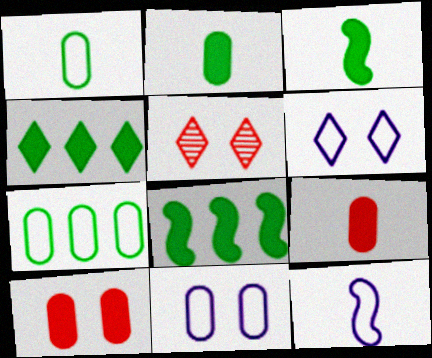[]